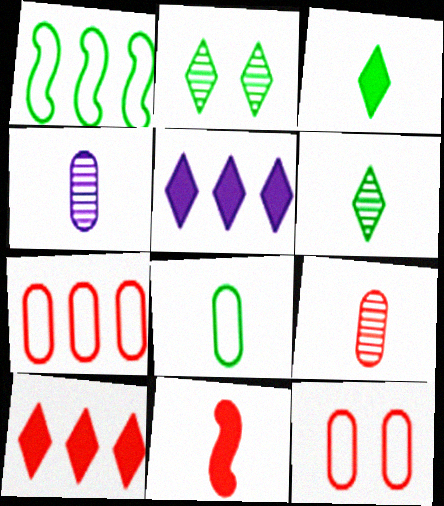[]